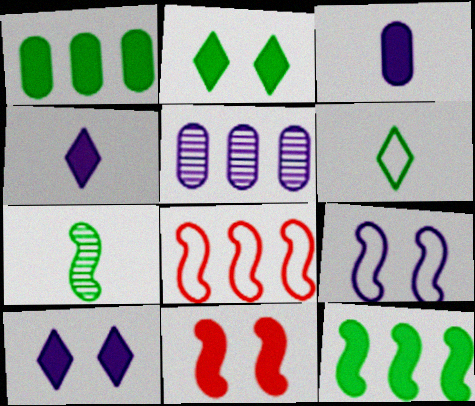[[1, 4, 11], 
[4, 5, 9], 
[5, 6, 11]]